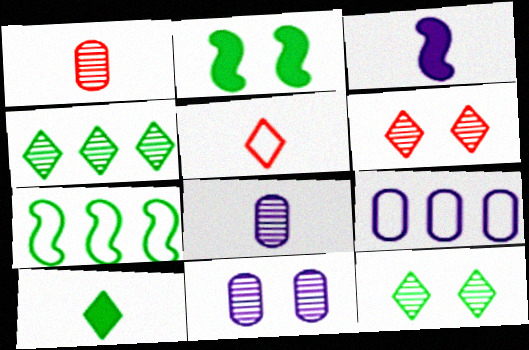[]